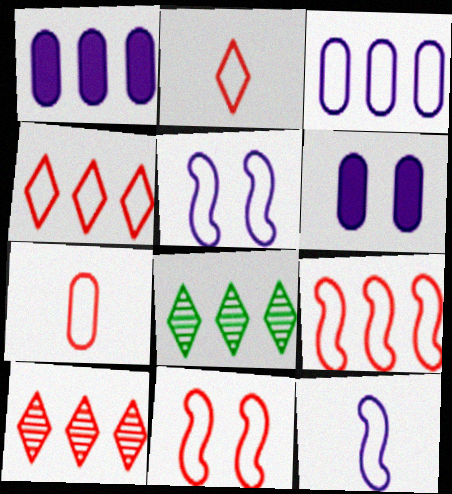[[1, 8, 9], 
[4, 7, 11]]